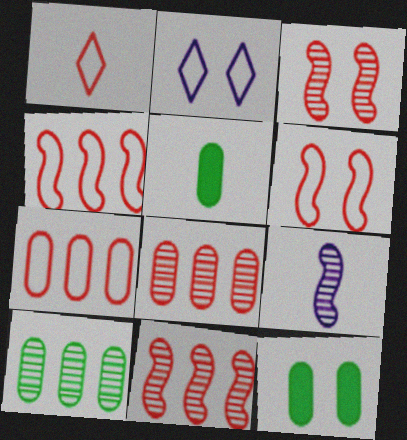[[1, 5, 9], 
[1, 6, 7], 
[2, 3, 12], 
[2, 5, 11]]